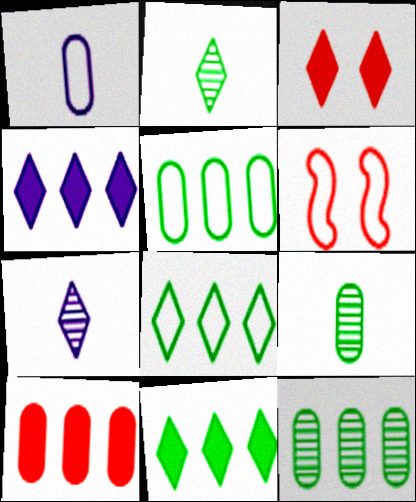[[1, 6, 8], 
[3, 7, 8], 
[4, 6, 9]]